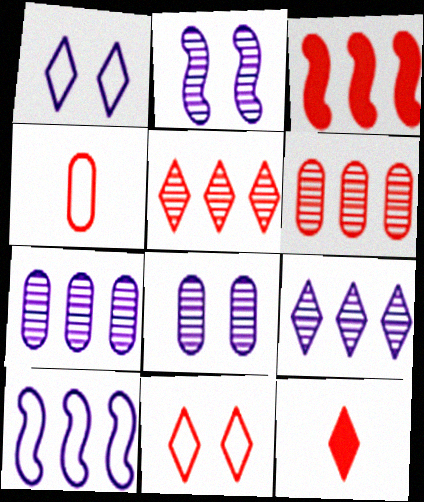[[5, 11, 12]]